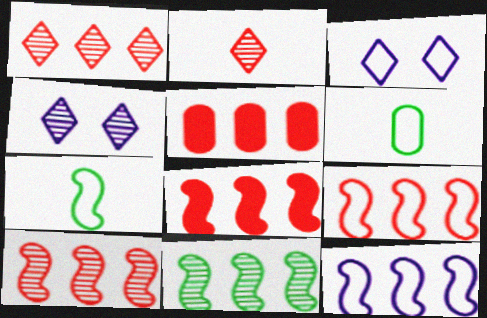[[1, 5, 9], 
[3, 6, 9], 
[4, 5, 7], 
[4, 6, 8], 
[8, 9, 10], 
[8, 11, 12]]